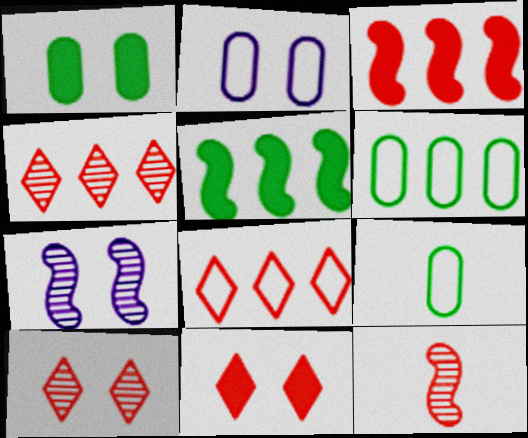[]